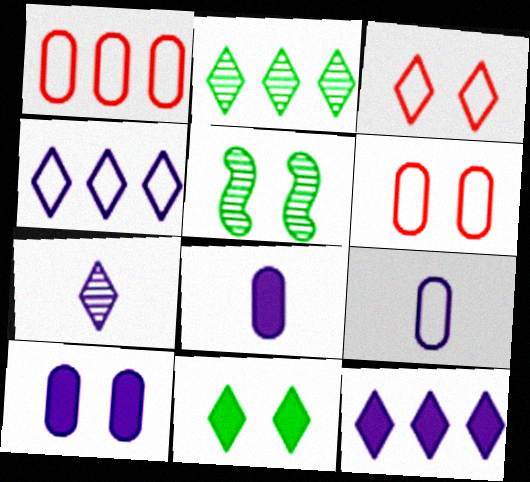[[3, 5, 10]]